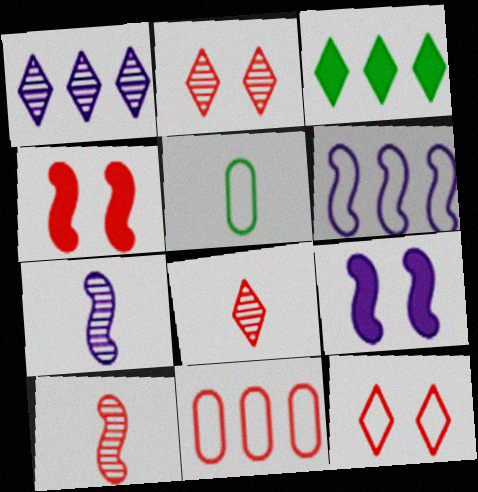[[1, 4, 5], 
[4, 8, 11], 
[5, 6, 12], 
[6, 7, 9]]